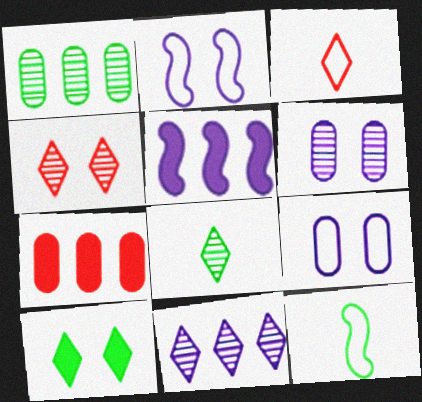[[1, 10, 12], 
[2, 7, 8], 
[3, 10, 11], 
[4, 8, 11]]